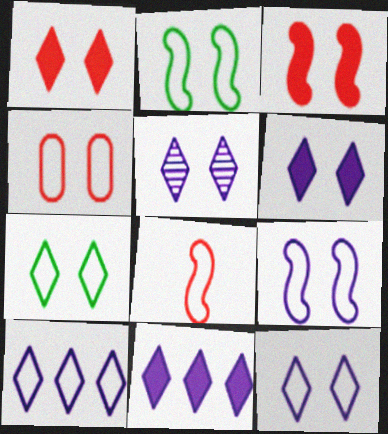[[1, 5, 7], 
[2, 4, 12], 
[4, 7, 9], 
[5, 6, 12]]